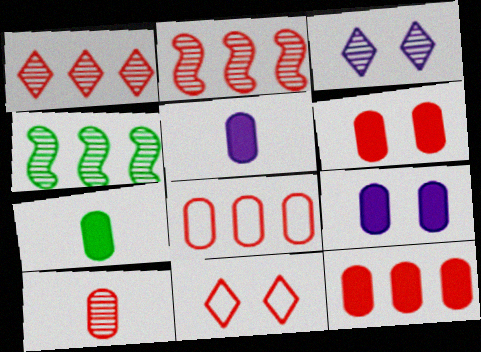[[3, 4, 10], 
[4, 5, 11], 
[6, 8, 10], 
[7, 9, 12]]